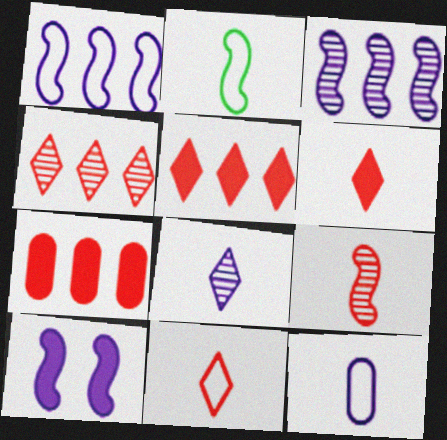[[2, 11, 12]]